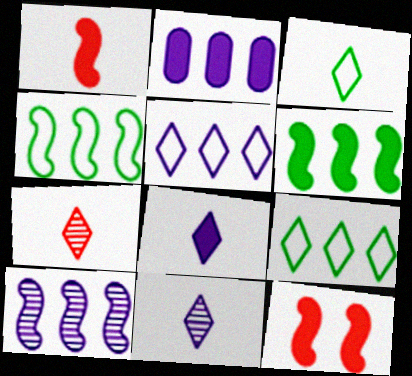[[2, 5, 10], 
[3, 7, 8]]